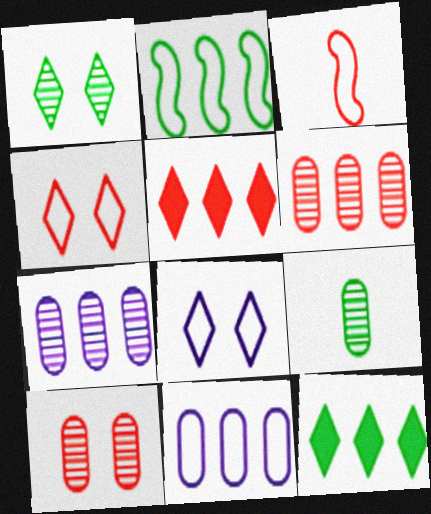[[2, 5, 7], 
[3, 5, 10], 
[7, 9, 10]]